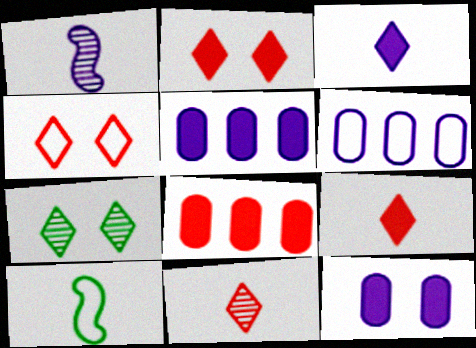[[4, 6, 10]]